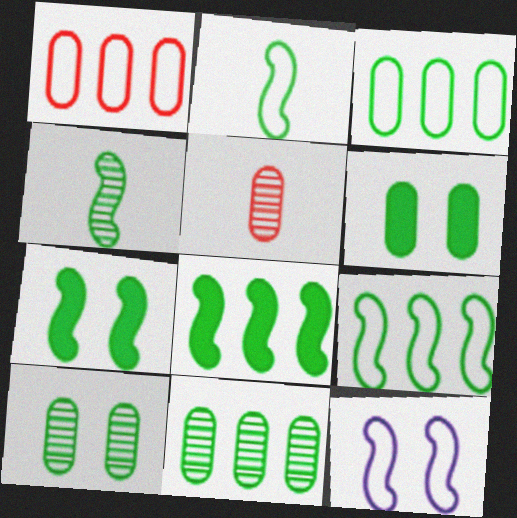[[4, 7, 9]]